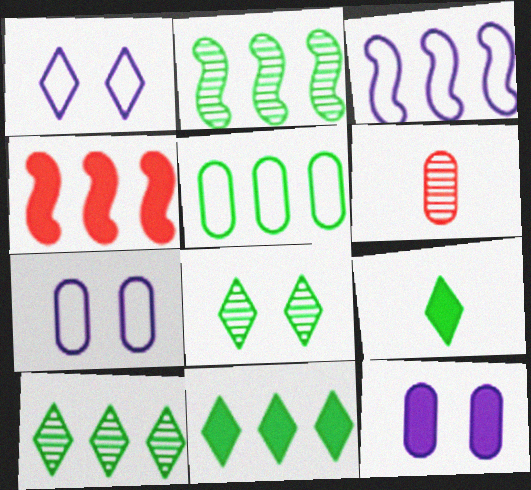[[2, 3, 4], 
[2, 5, 11], 
[4, 9, 12], 
[5, 6, 12]]